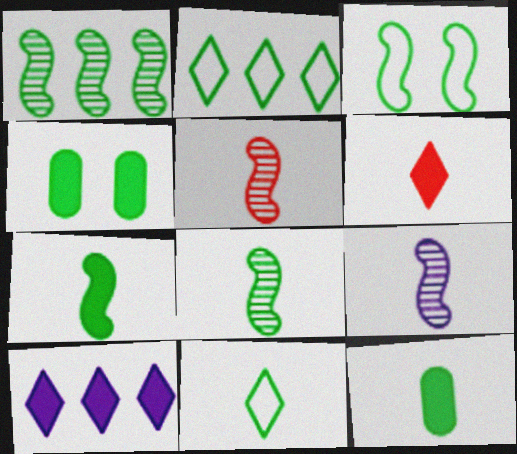[[1, 3, 7], 
[1, 4, 11], 
[2, 4, 8], 
[5, 8, 9], 
[8, 11, 12]]